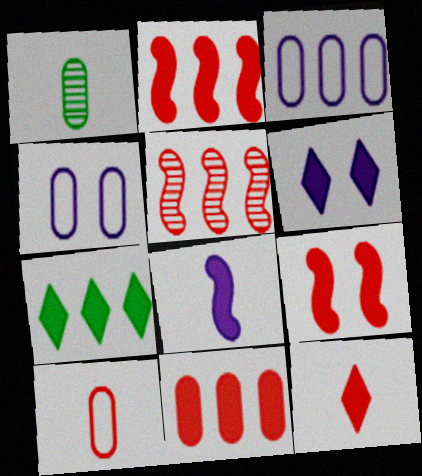[[1, 4, 11], 
[3, 5, 7], 
[6, 7, 12], 
[9, 11, 12]]